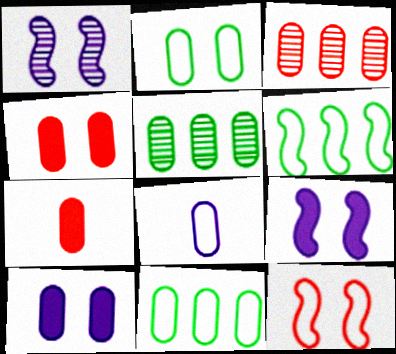[[4, 5, 8]]